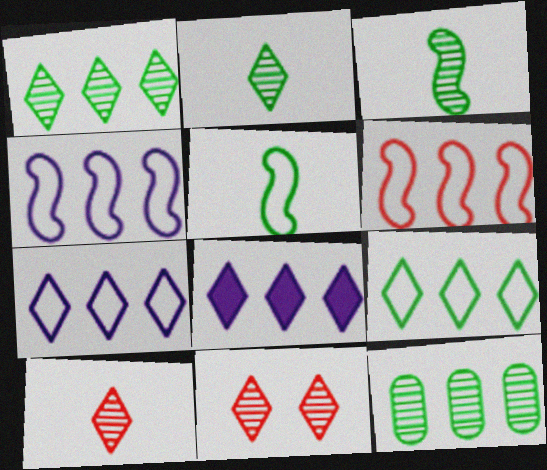[[6, 8, 12]]